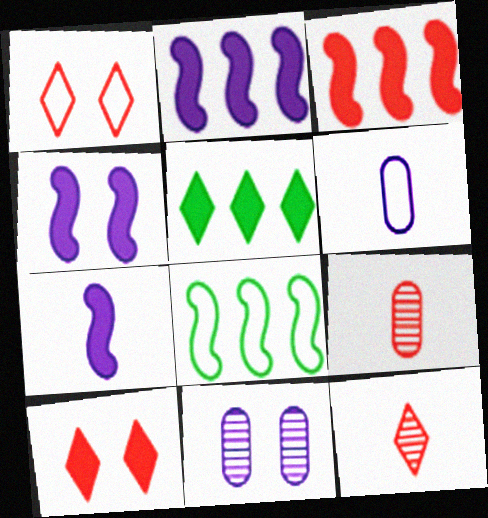[[1, 3, 9], 
[1, 6, 8], 
[2, 4, 7]]